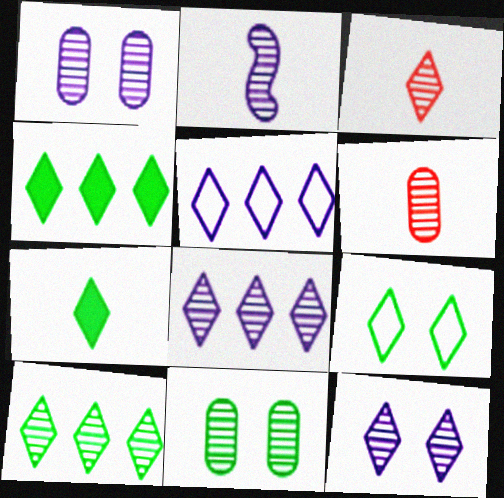[[1, 2, 8], 
[3, 10, 12], 
[7, 9, 10]]